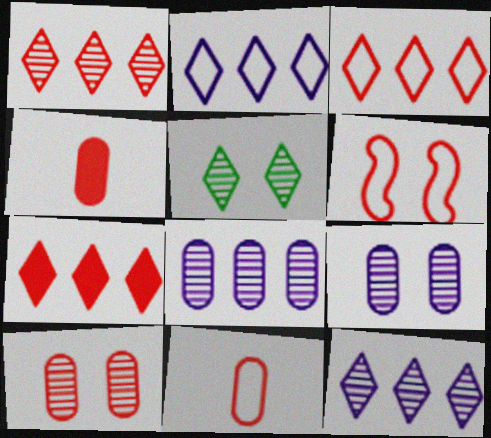[[1, 3, 7], 
[1, 4, 6], 
[3, 6, 11]]